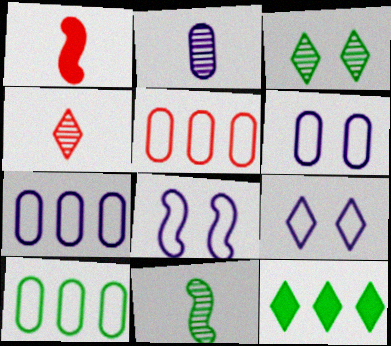[[1, 3, 7], 
[2, 4, 11], 
[4, 9, 12], 
[5, 7, 10], 
[6, 8, 9]]